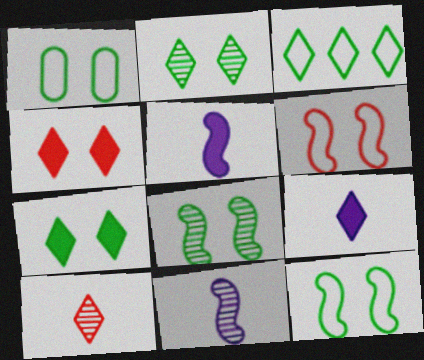[[1, 7, 8]]